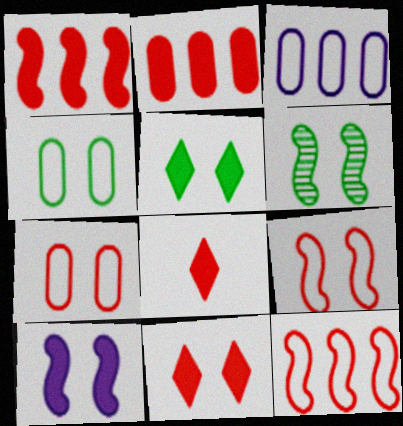[[3, 6, 8], 
[4, 5, 6], 
[6, 9, 10]]